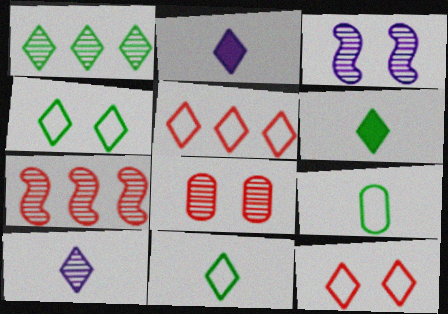[[1, 2, 12], 
[1, 4, 6]]